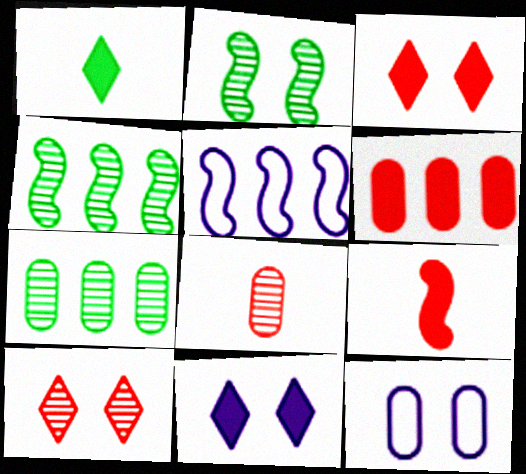[[2, 3, 12], 
[2, 5, 9], 
[3, 6, 9]]